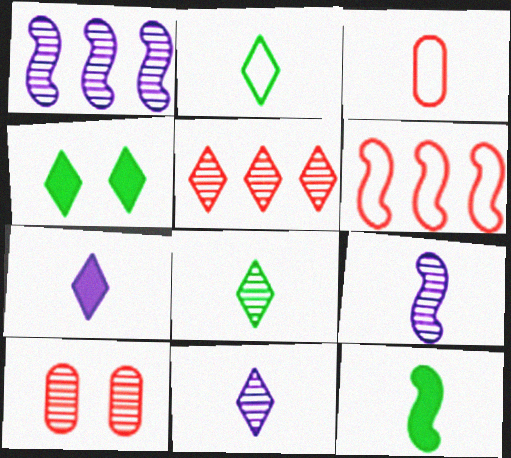[[1, 3, 4], 
[1, 8, 10], 
[3, 11, 12]]